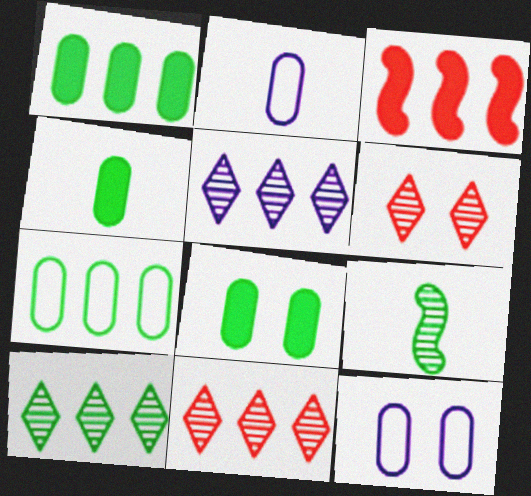[[1, 4, 8], 
[3, 5, 7], 
[5, 10, 11]]